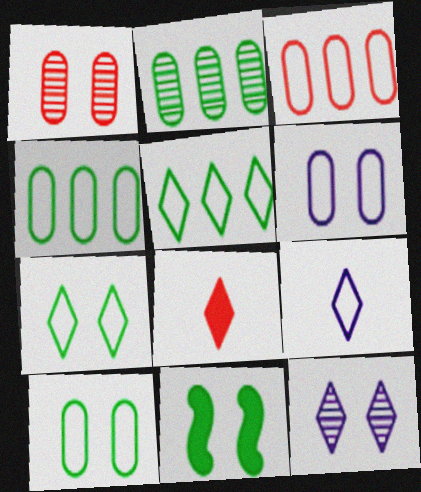[[5, 8, 12]]